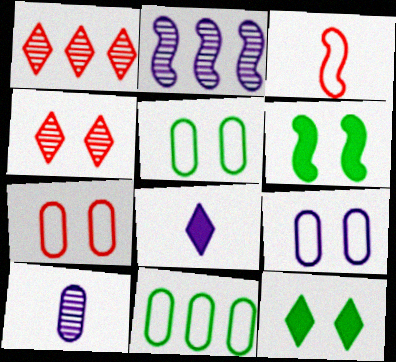[[2, 3, 6], 
[2, 8, 9], 
[4, 6, 9], 
[5, 7, 9]]